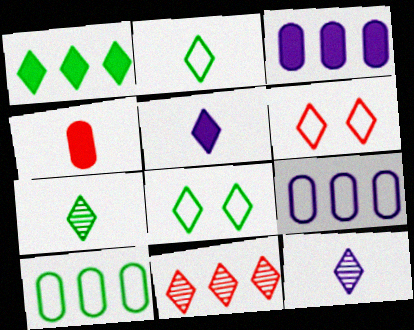[[1, 6, 12], 
[1, 7, 8], 
[5, 8, 11]]